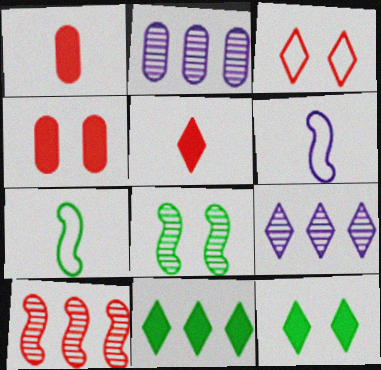[[1, 3, 10], 
[4, 7, 9]]